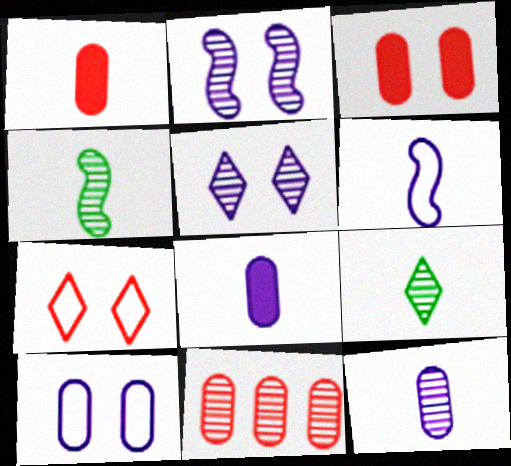[[1, 6, 9], 
[2, 9, 11], 
[4, 5, 11]]